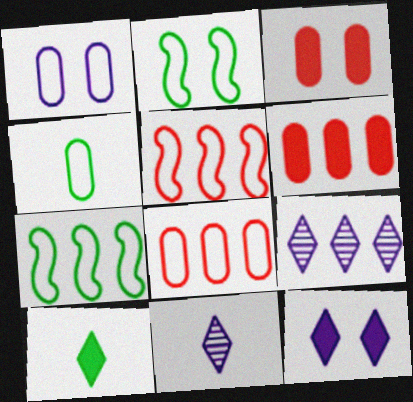[[1, 4, 8], 
[2, 6, 11], 
[3, 7, 11], 
[6, 7, 9]]